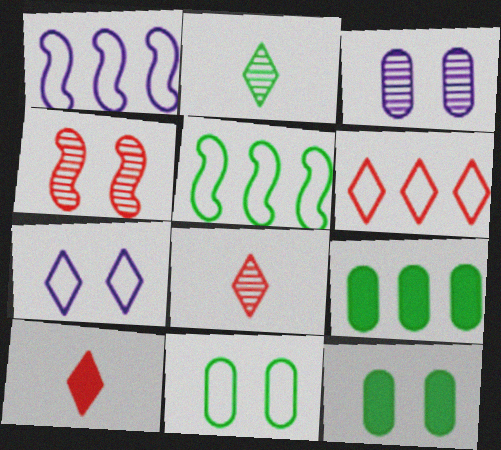[[1, 8, 12], 
[2, 5, 12], 
[3, 5, 10], 
[4, 7, 12]]